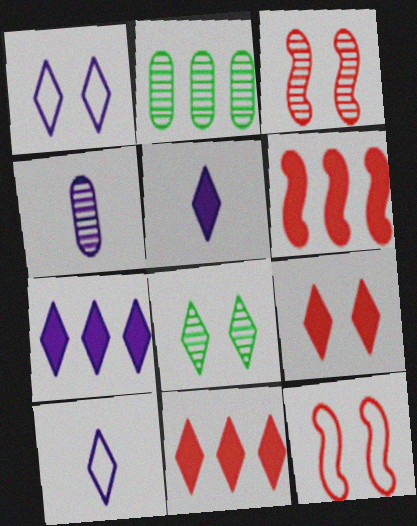[[1, 8, 9], 
[2, 5, 12], 
[8, 10, 11]]